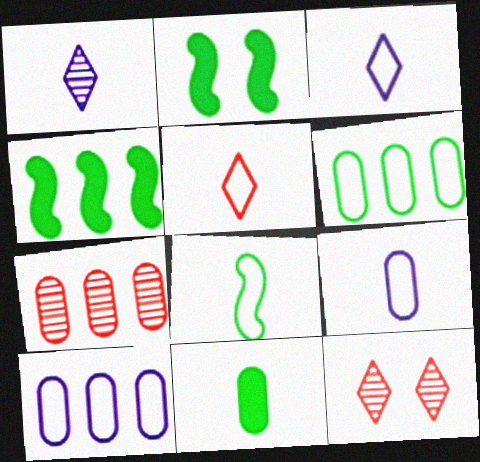[[2, 3, 7], 
[4, 9, 12], 
[5, 8, 9]]